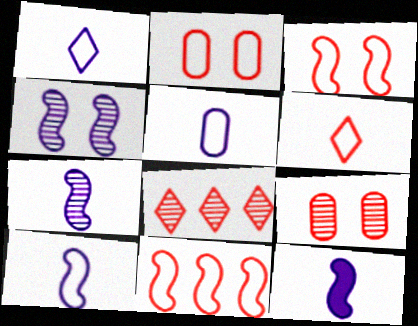[[1, 5, 10], 
[2, 6, 11], 
[7, 10, 12]]